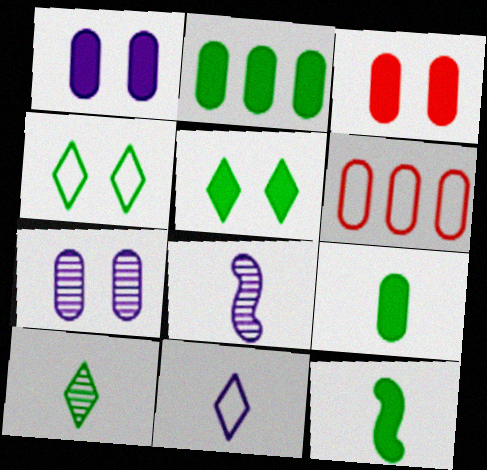[[2, 5, 12], 
[5, 6, 8], 
[6, 7, 9]]